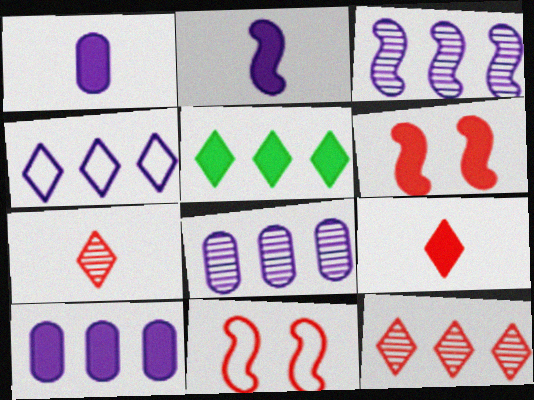[[1, 5, 6], 
[3, 4, 10], 
[4, 5, 12]]